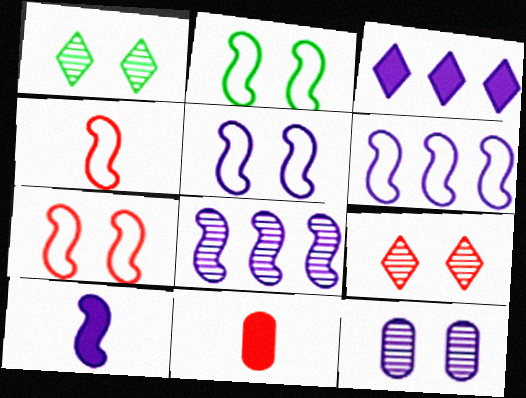[[1, 6, 11], 
[2, 4, 6], 
[2, 5, 7], 
[5, 8, 10]]